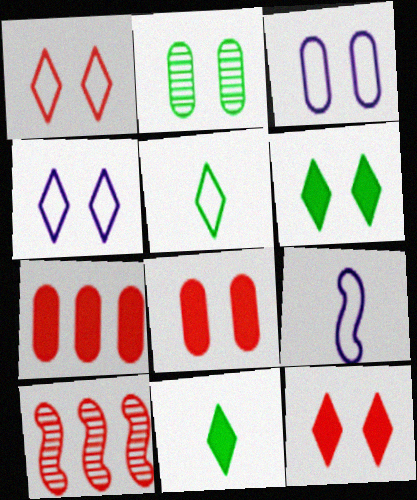[[2, 3, 8], 
[3, 10, 11]]